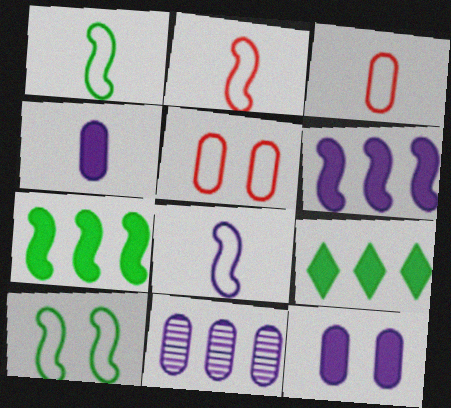[[1, 2, 8]]